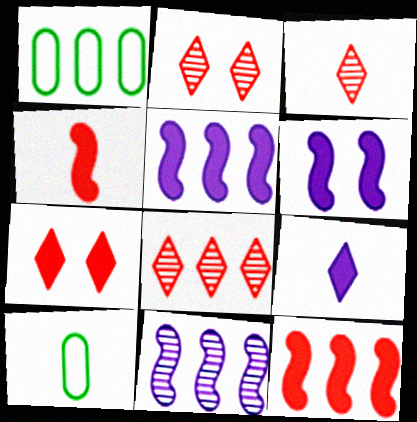[[1, 3, 6], 
[1, 5, 8], 
[2, 3, 8], 
[2, 5, 10], 
[6, 8, 10], 
[7, 10, 11]]